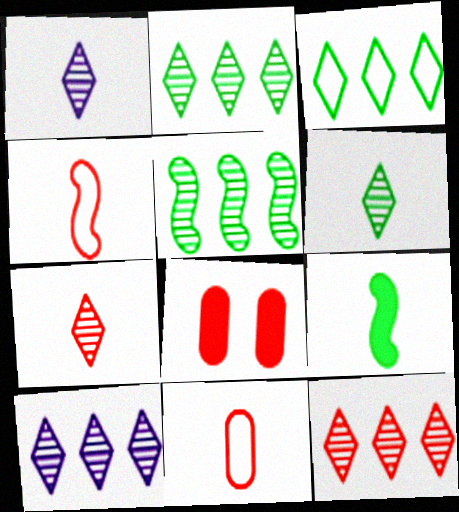[[1, 6, 7], 
[1, 9, 11], 
[2, 10, 12], 
[4, 8, 12]]